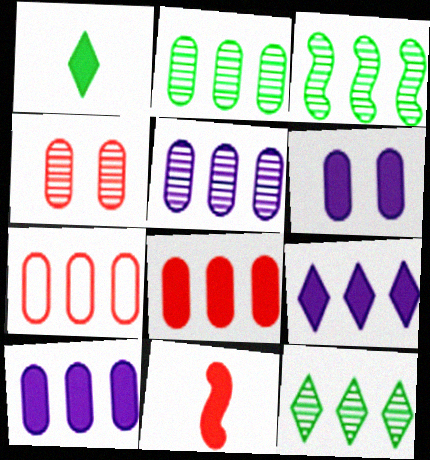[[2, 3, 12], 
[2, 7, 10], 
[3, 7, 9]]